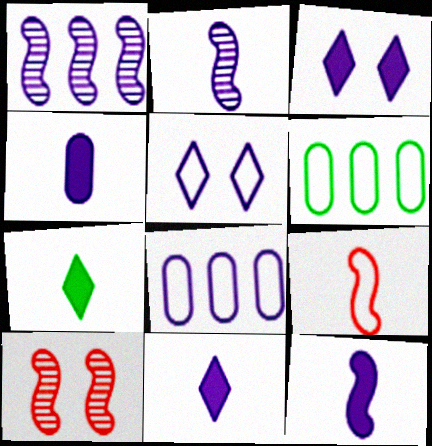[[1, 4, 5], 
[2, 3, 8], 
[4, 11, 12], 
[5, 6, 9], 
[6, 10, 11], 
[7, 8, 10]]